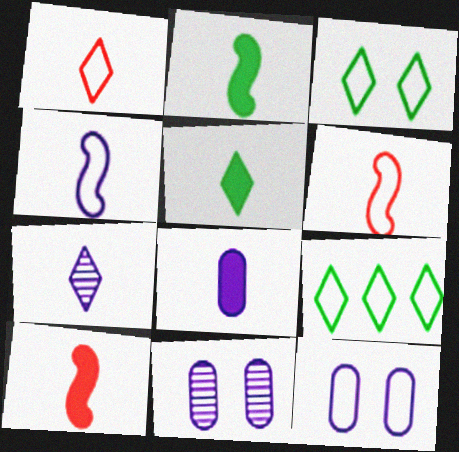[[1, 5, 7], 
[4, 7, 8], 
[5, 8, 10], 
[6, 9, 12], 
[9, 10, 11]]